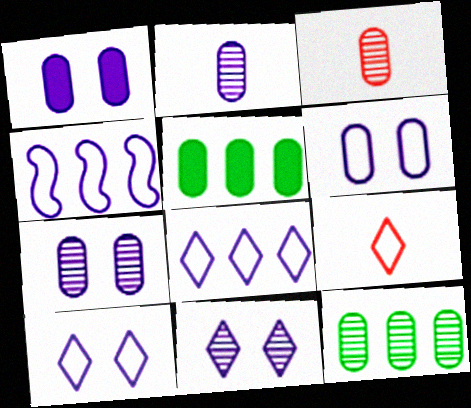[[1, 6, 7], 
[3, 5, 6], 
[3, 7, 12]]